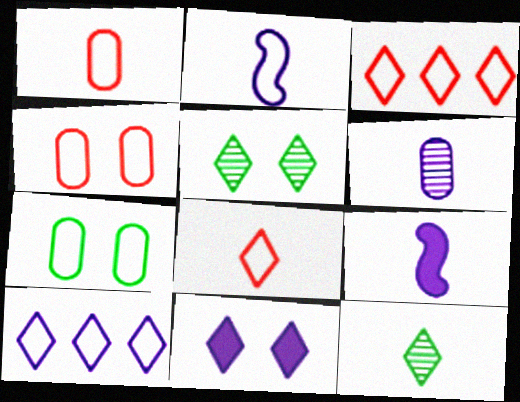[[1, 9, 12], 
[2, 3, 7], 
[3, 11, 12]]